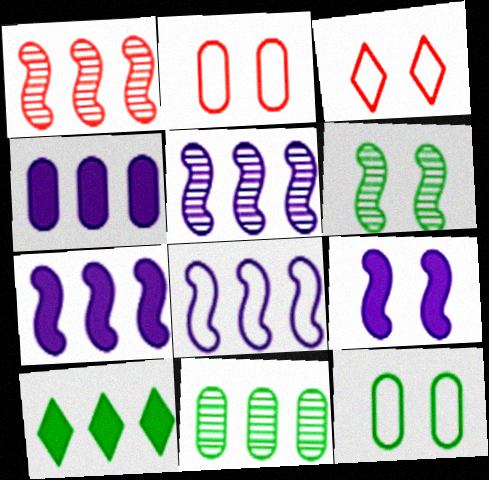[[5, 7, 8]]